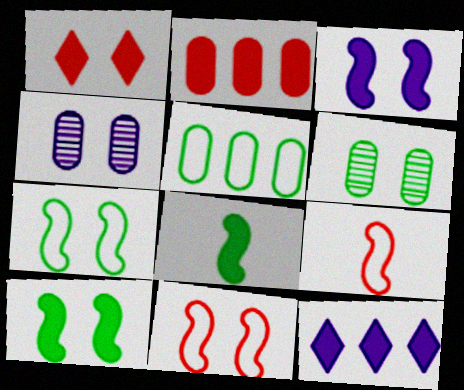[[1, 4, 7], 
[6, 9, 12]]